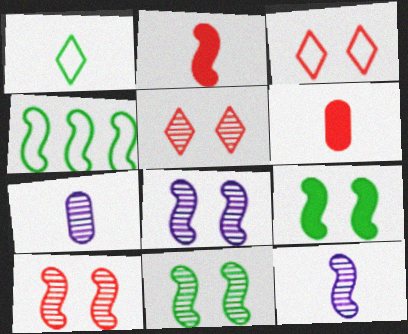[[1, 2, 7], 
[1, 6, 12], 
[2, 4, 8], 
[8, 10, 11]]